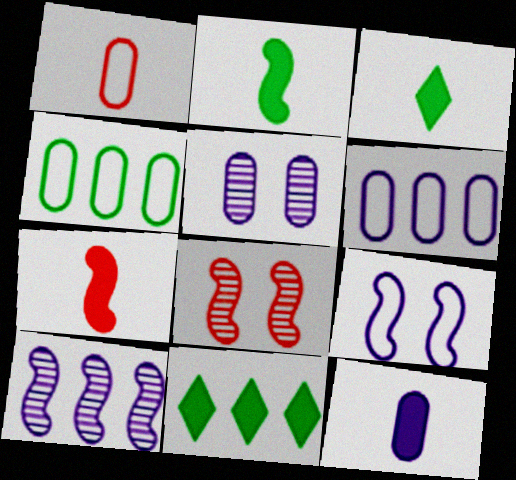[[3, 6, 8], 
[3, 7, 12], 
[5, 6, 12]]